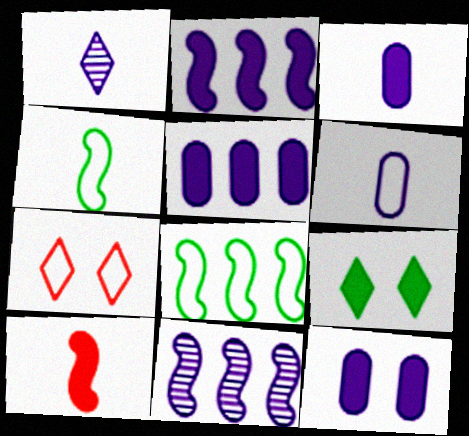[[3, 5, 12], 
[5, 9, 10], 
[6, 7, 8]]